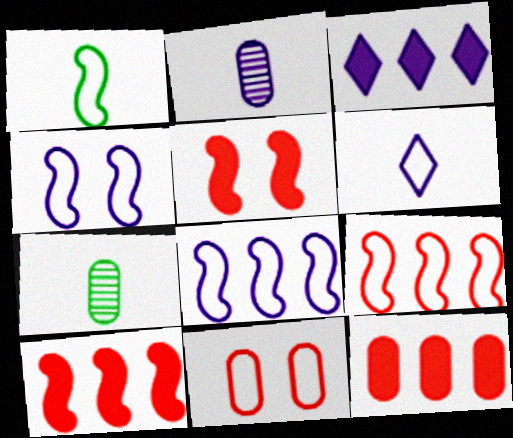[[1, 4, 9], 
[2, 3, 4]]